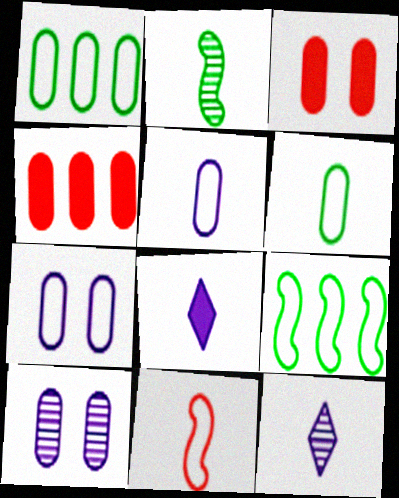[[3, 9, 12], 
[4, 6, 10]]